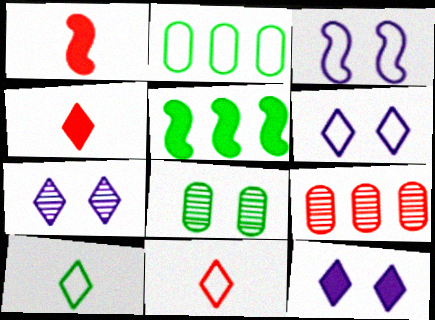[[1, 2, 7], 
[2, 3, 11], 
[5, 8, 10], 
[6, 7, 12]]